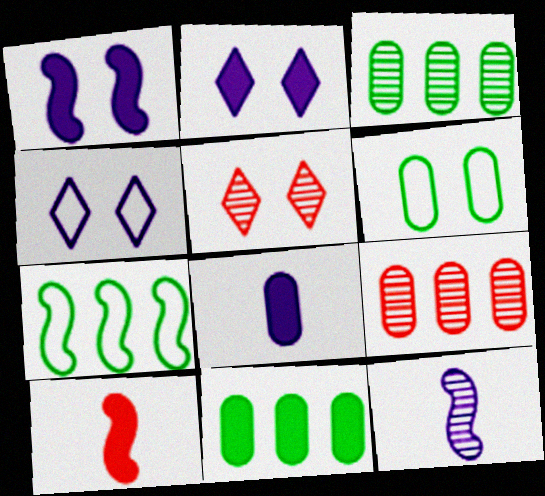[[1, 5, 6], 
[2, 10, 11], 
[3, 4, 10], 
[3, 5, 12], 
[5, 7, 8], 
[6, 8, 9]]